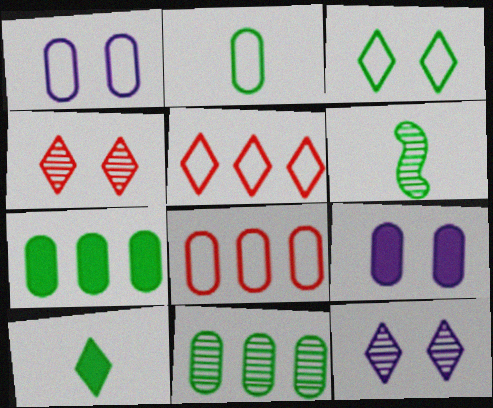[[1, 2, 8], 
[2, 6, 10], 
[3, 6, 7], 
[5, 6, 9], 
[5, 10, 12]]